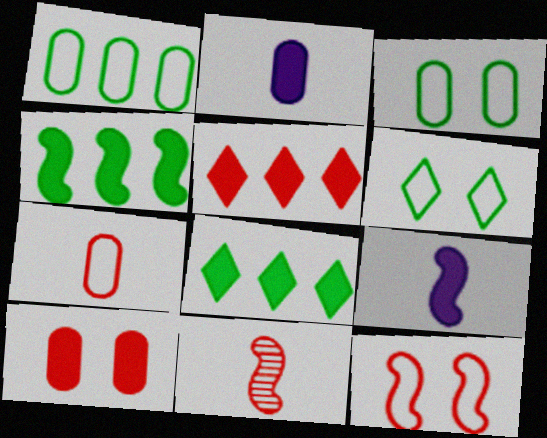[[8, 9, 10]]